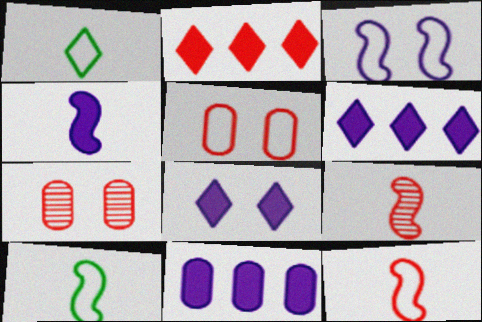[[2, 5, 9], 
[2, 7, 12], 
[4, 8, 11], 
[4, 9, 10], 
[6, 7, 10]]